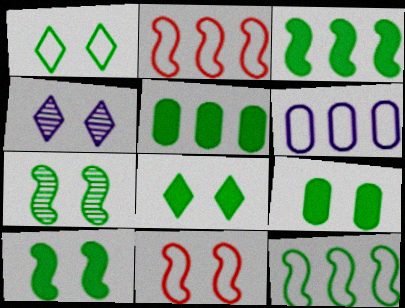[[1, 7, 9], 
[4, 9, 11], 
[8, 9, 10]]